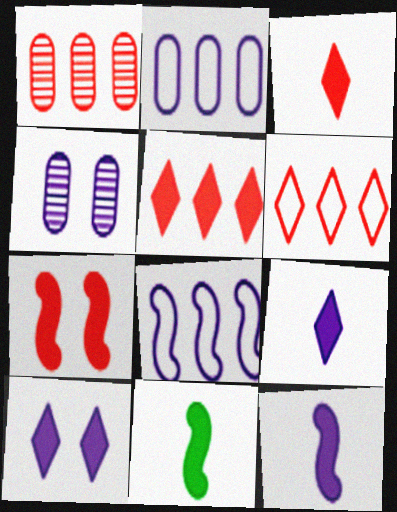[[4, 6, 11], 
[4, 8, 9]]